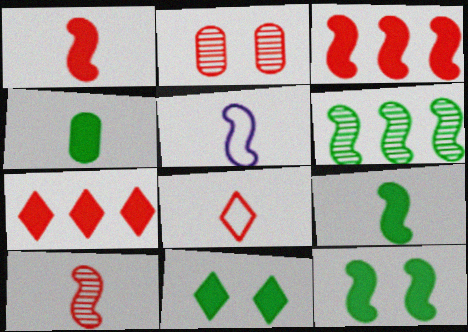[[2, 3, 8], 
[5, 9, 10]]